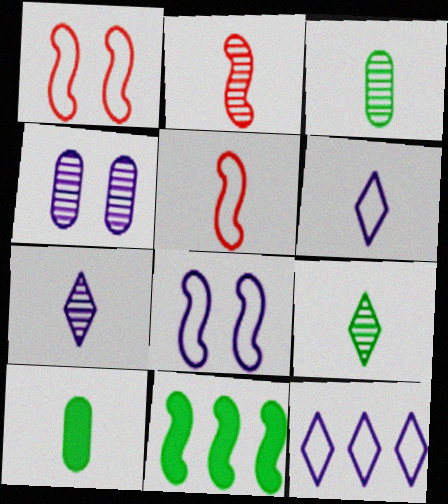[[2, 3, 7], 
[2, 6, 10], 
[2, 8, 11], 
[5, 7, 10]]